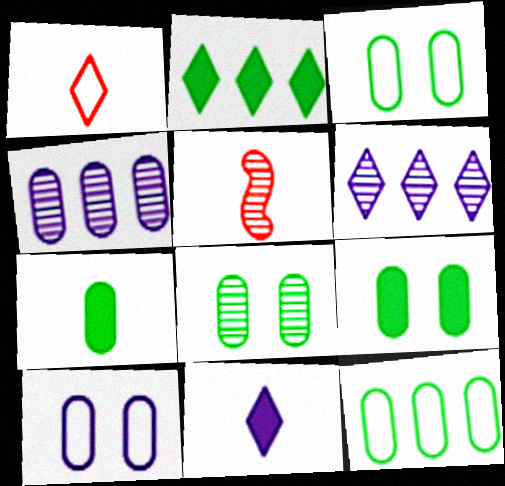[[2, 5, 10], 
[3, 8, 9], 
[5, 6, 8], 
[7, 8, 12]]